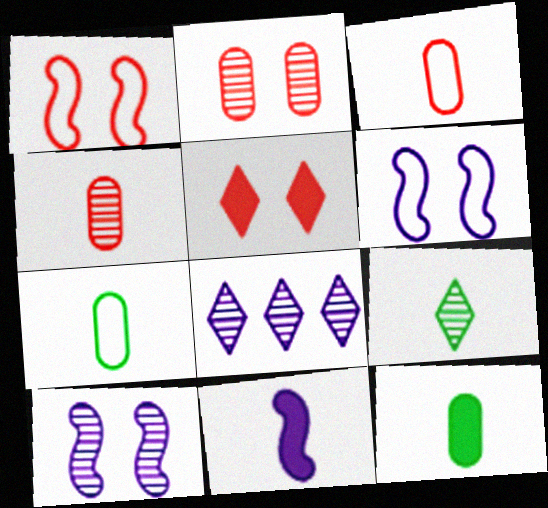[[1, 2, 5], 
[1, 8, 12], 
[3, 9, 11]]